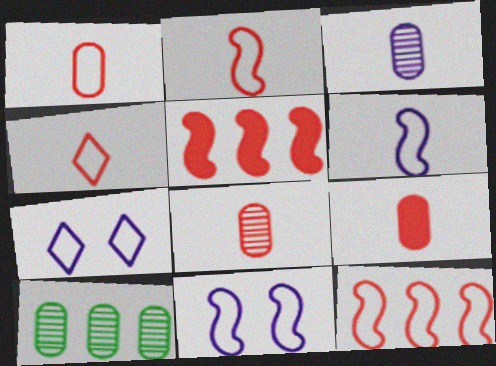[[1, 2, 4], 
[1, 8, 9]]